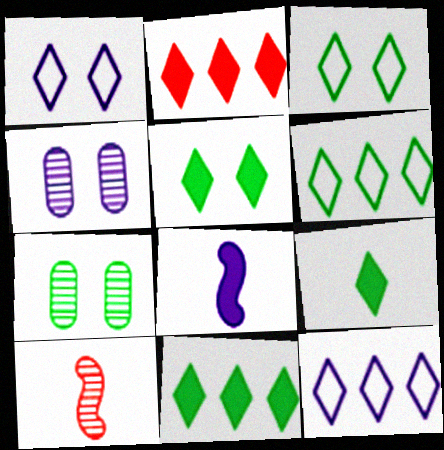[[4, 8, 12], 
[5, 9, 11]]